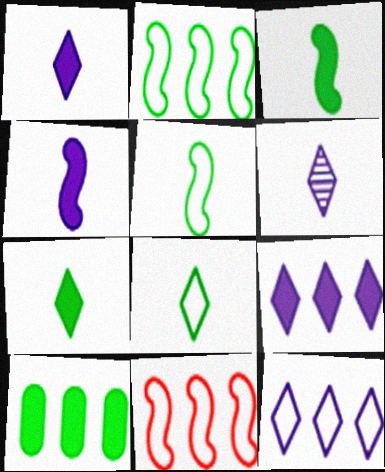[]